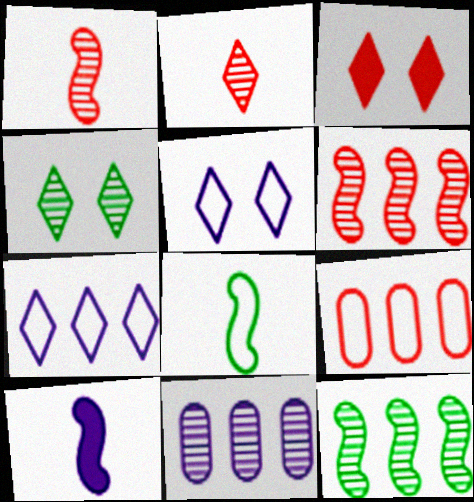[[1, 3, 9], 
[1, 4, 11], 
[1, 8, 10], 
[3, 4, 5], 
[3, 8, 11], 
[4, 9, 10], 
[5, 8, 9], 
[5, 10, 11]]